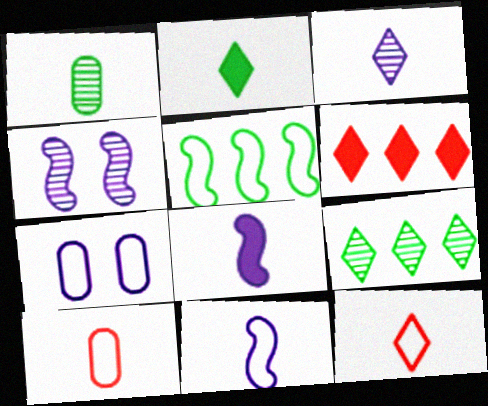[[1, 8, 12], 
[2, 3, 12], 
[5, 7, 12]]